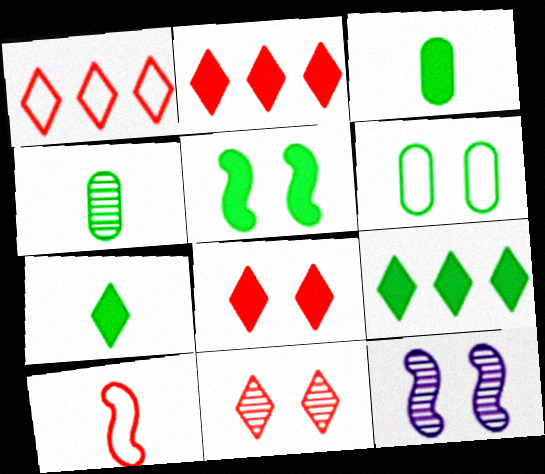[[1, 3, 12], 
[3, 5, 9], 
[6, 8, 12]]